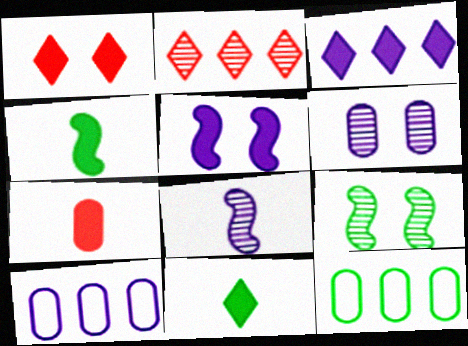[[1, 3, 11], 
[1, 8, 12], 
[6, 7, 12], 
[9, 11, 12]]